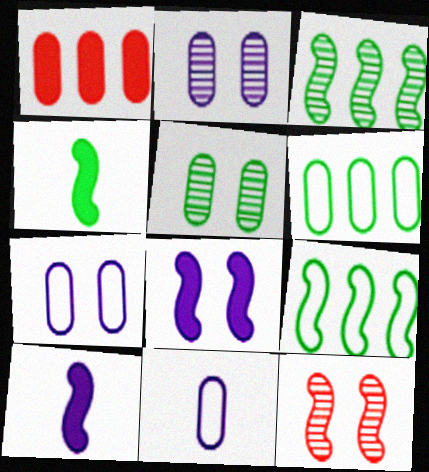[[1, 5, 11], 
[9, 10, 12]]